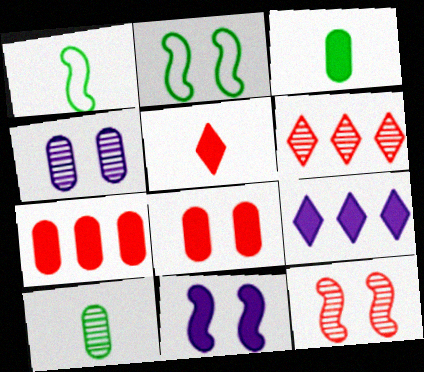[[2, 11, 12]]